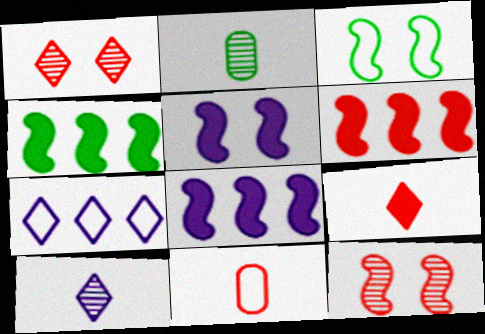[[1, 6, 11], 
[3, 5, 12], 
[3, 7, 11], 
[4, 6, 8]]